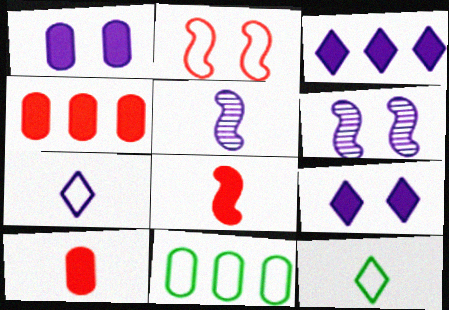[[2, 7, 11], 
[4, 6, 12], 
[5, 10, 12]]